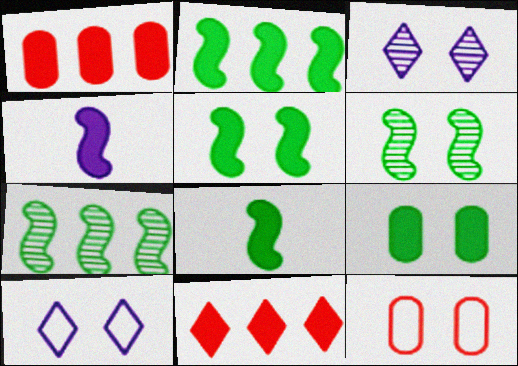[[2, 5, 8], 
[3, 5, 12], 
[4, 9, 11]]